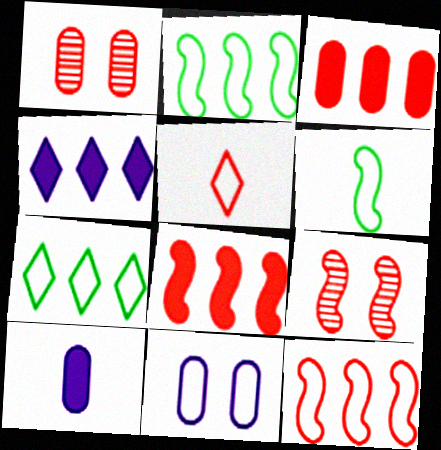[[1, 4, 6], 
[1, 5, 8], 
[2, 5, 11], 
[3, 5, 9], 
[7, 9, 10]]